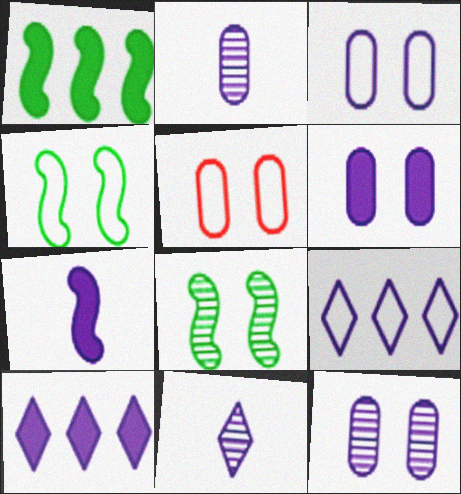[[1, 5, 11], 
[3, 6, 12], 
[6, 7, 10], 
[7, 9, 12]]